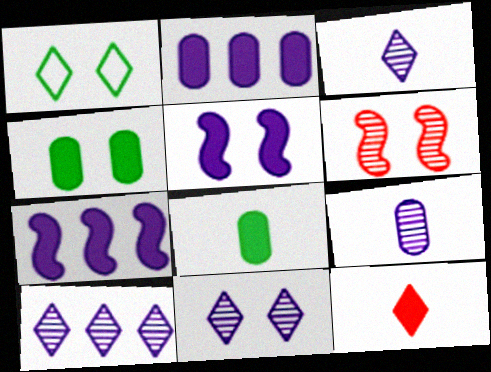[[1, 10, 12], 
[3, 10, 11], 
[4, 7, 12]]